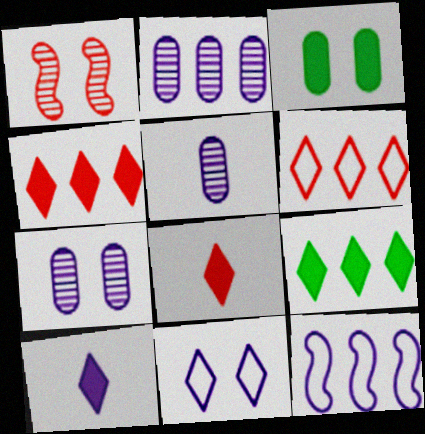[[1, 3, 11], 
[2, 5, 7], 
[7, 10, 12]]